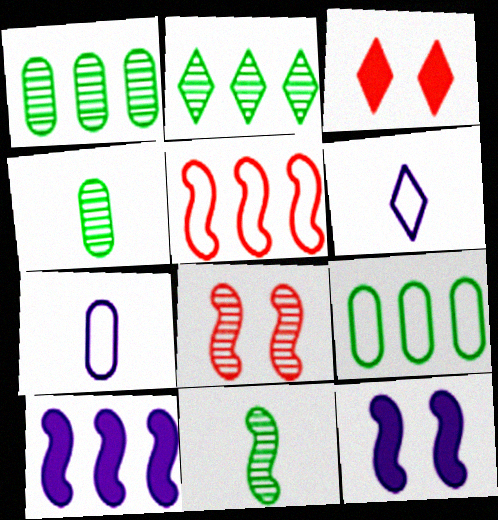[[2, 3, 6], 
[5, 11, 12]]